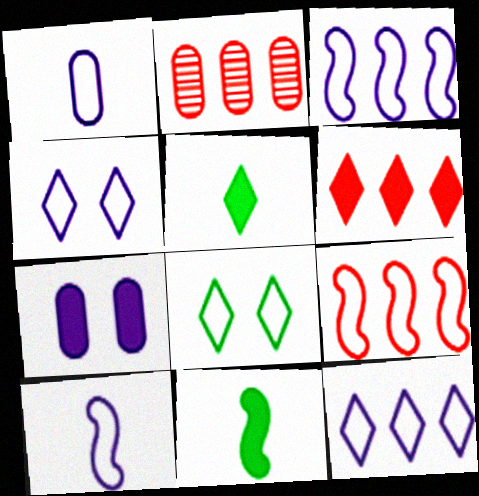[[1, 3, 4], 
[1, 8, 9], 
[2, 4, 11], 
[2, 6, 9], 
[6, 7, 11]]